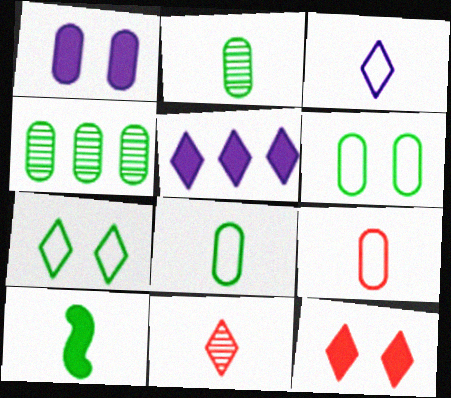[[1, 4, 9], 
[4, 7, 10], 
[5, 7, 11]]